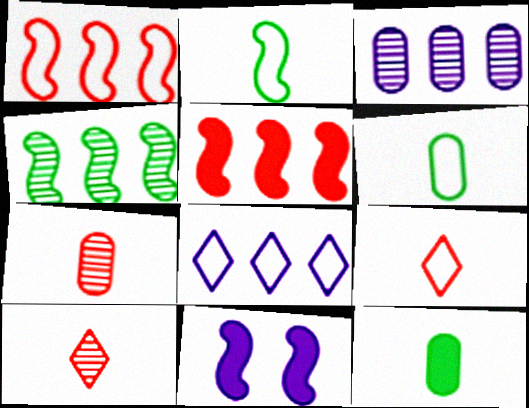[]